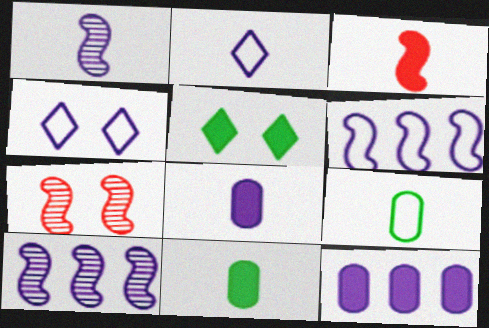[[1, 2, 8], 
[1, 4, 12], 
[3, 5, 12], 
[4, 8, 10]]